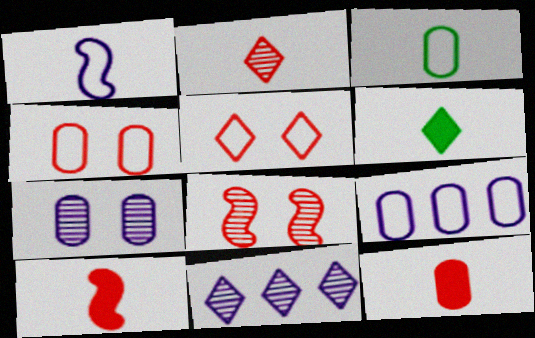[[3, 4, 9], 
[5, 6, 11], 
[6, 8, 9]]